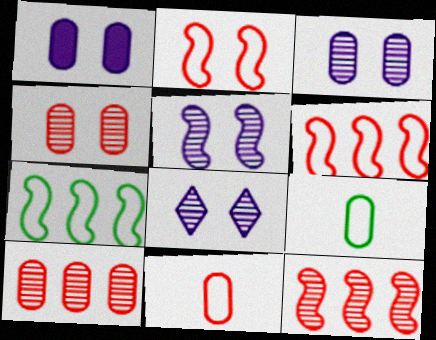[[1, 9, 10], 
[3, 5, 8]]